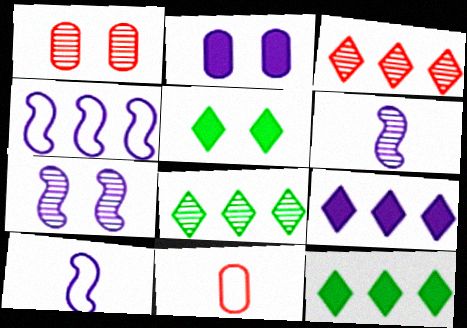[[1, 6, 8], 
[1, 10, 12], 
[7, 11, 12]]